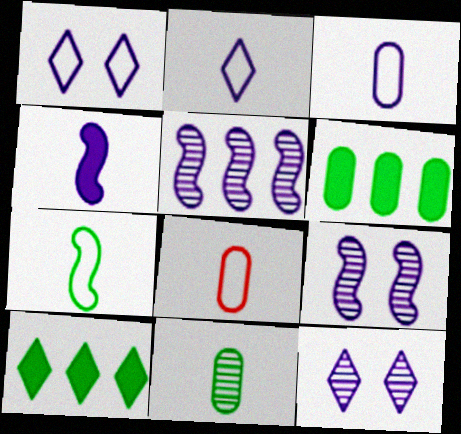[[2, 7, 8], 
[8, 9, 10]]